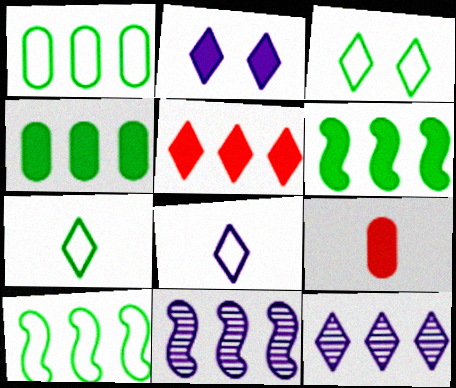[[1, 5, 11], 
[2, 6, 9], 
[2, 8, 12], 
[3, 9, 11]]